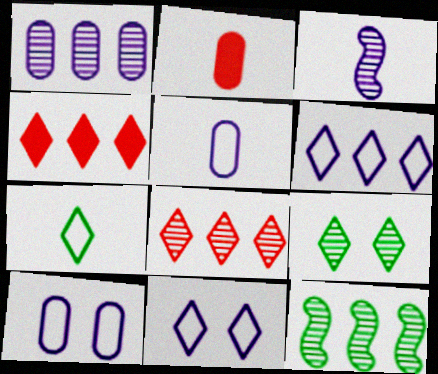[[1, 8, 12], 
[2, 3, 7], 
[2, 11, 12]]